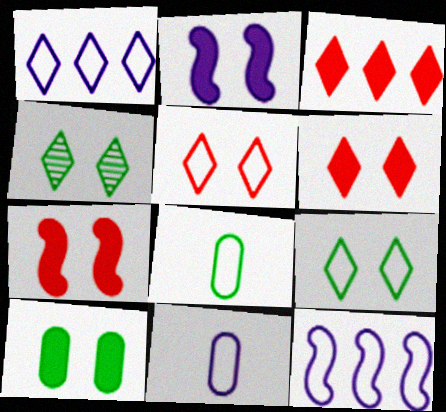[[2, 6, 10], 
[5, 8, 12]]